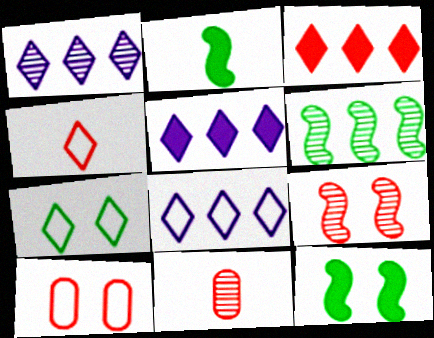[[1, 2, 10], 
[1, 5, 8], 
[4, 7, 8], 
[8, 11, 12]]